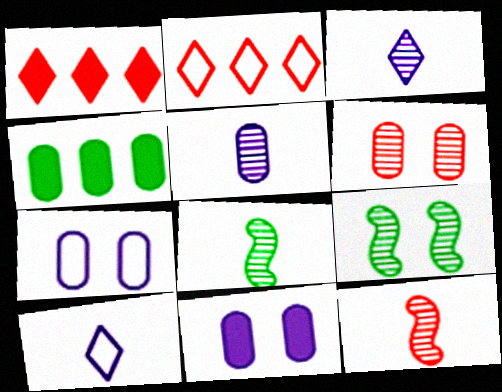[[1, 7, 8], 
[2, 8, 11]]